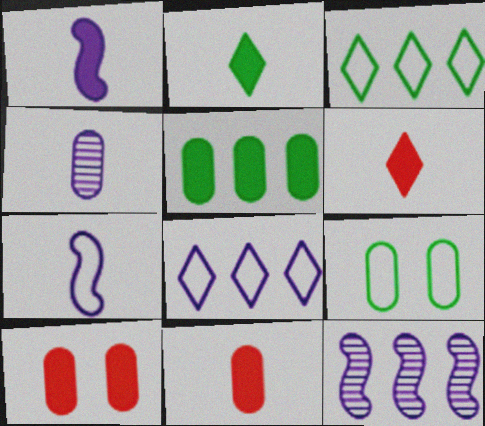[[1, 2, 11], 
[6, 9, 12]]